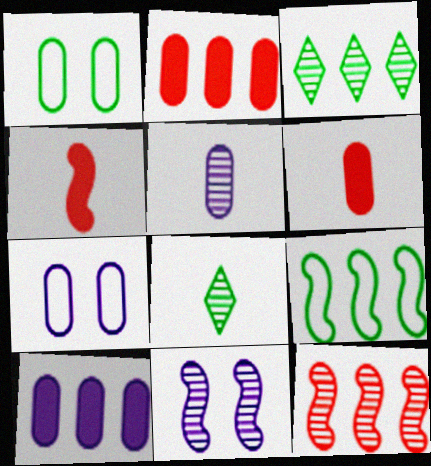[[1, 2, 5], 
[3, 4, 7], 
[4, 9, 11], 
[5, 7, 10]]